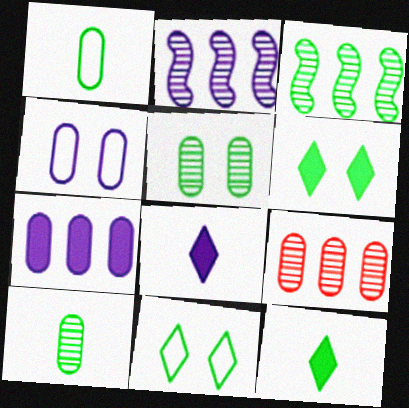[[1, 3, 6], 
[2, 4, 8]]